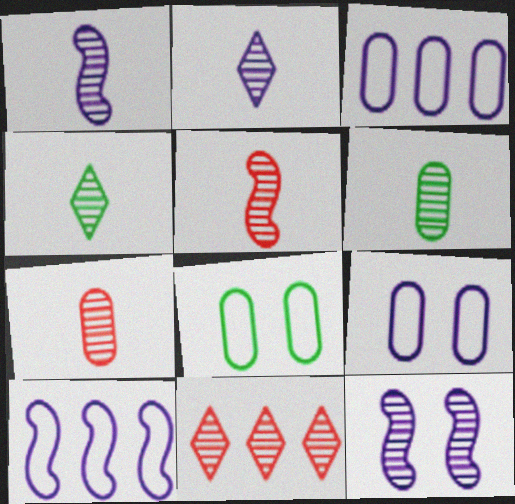[[1, 4, 7], 
[2, 5, 6], 
[6, 11, 12]]